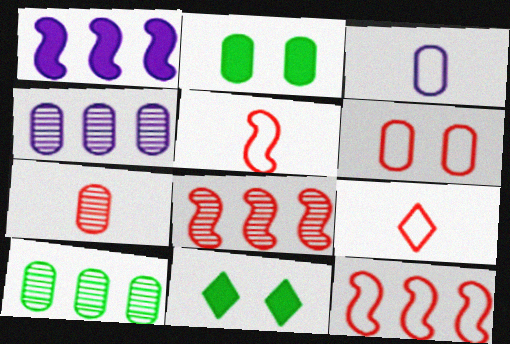[[3, 8, 11], 
[4, 5, 11], 
[6, 9, 12]]